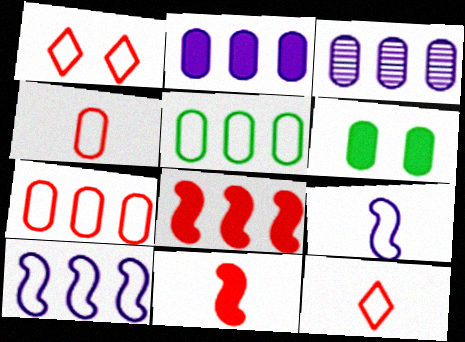[[1, 5, 9], 
[3, 4, 6]]